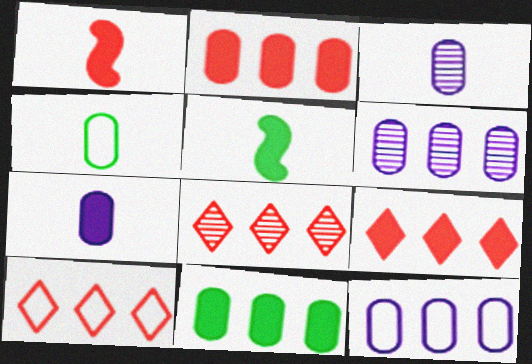[[8, 9, 10]]